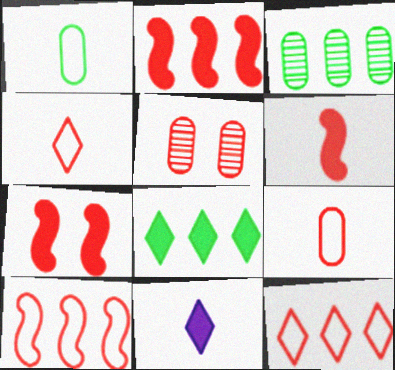[[2, 4, 5], 
[2, 6, 7], 
[5, 6, 12]]